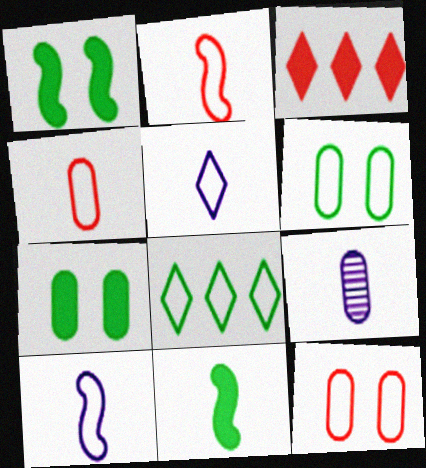[[8, 10, 12]]